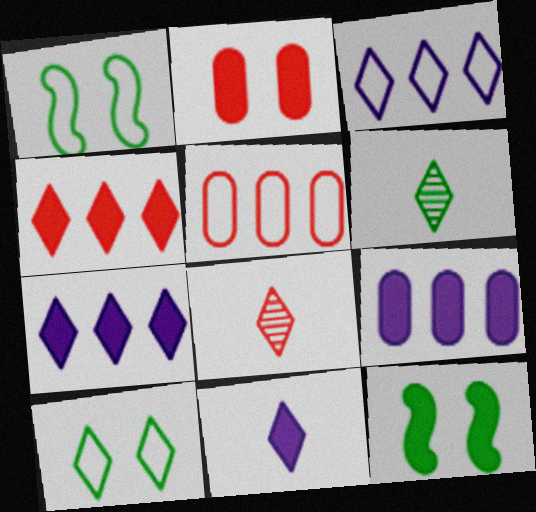[[1, 8, 9], 
[7, 8, 10]]